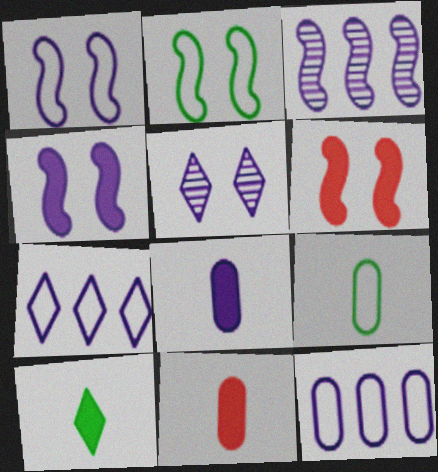[]